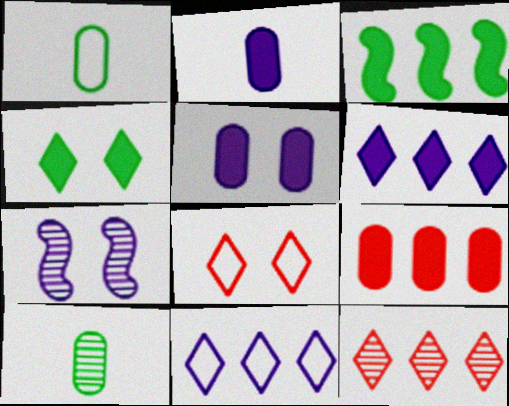[[2, 7, 11], 
[3, 6, 9], 
[7, 10, 12]]